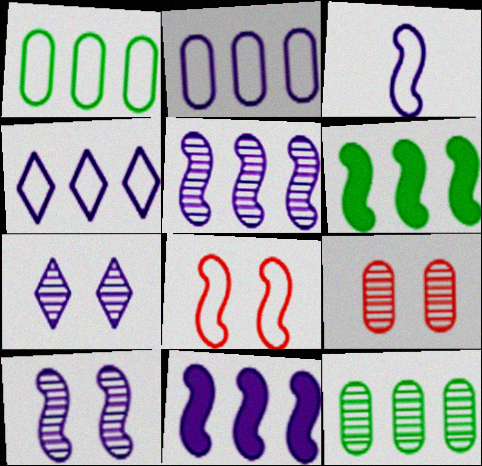[[3, 10, 11]]